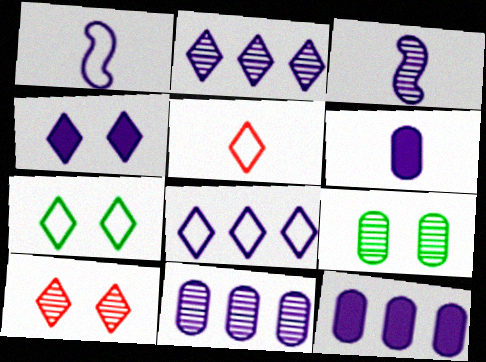[[1, 4, 11], 
[4, 7, 10], 
[5, 7, 8]]